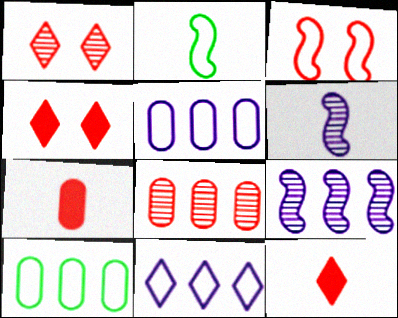[[3, 8, 12], 
[4, 6, 10]]